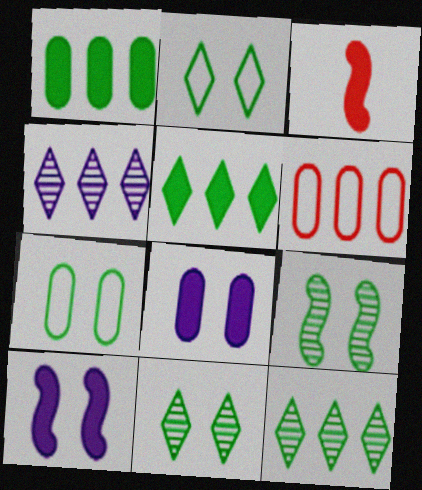[[3, 4, 7], 
[3, 5, 8]]